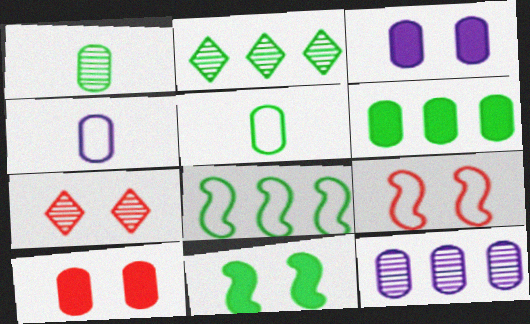[[2, 5, 11], 
[2, 6, 8], 
[3, 4, 12], 
[5, 10, 12], 
[7, 9, 10]]